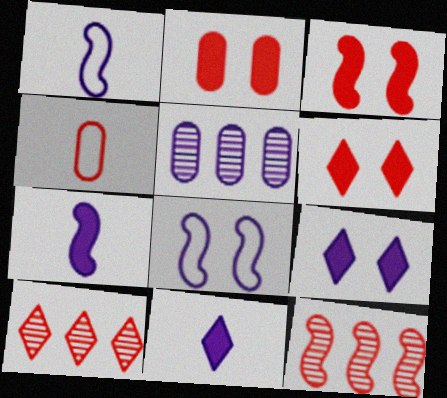[[1, 5, 9], 
[2, 3, 6], 
[3, 4, 10], 
[4, 6, 12], 
[5, 8, 11]]